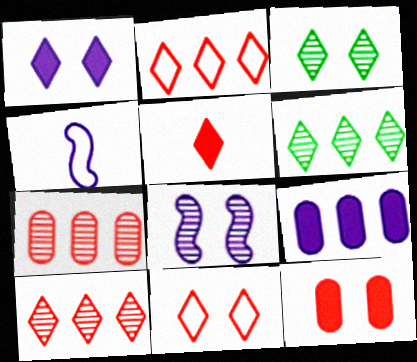[[1, 3, 11], 
[4, 6, 12], 
[5, 10, 11]]